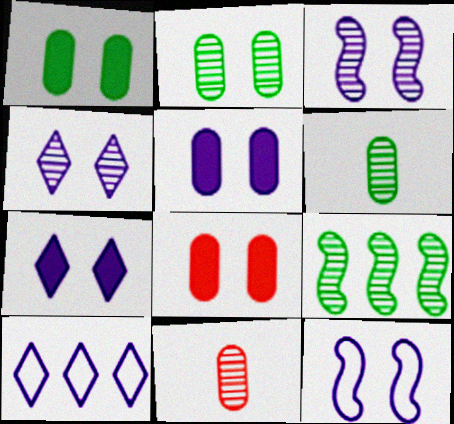[[1, 5, 8], 
[4, 5, 12], 
[4, 9, 11]]